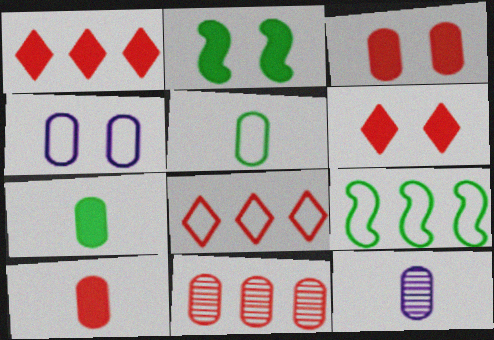[[2, 8, 12], 
[4, 7, 11], 
[5, 10, 12], 
[6, 9, 12]]